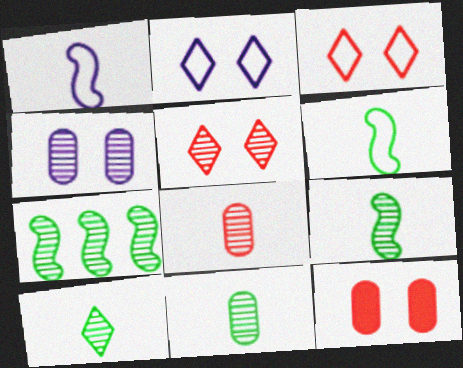[[9, 10, 11]]